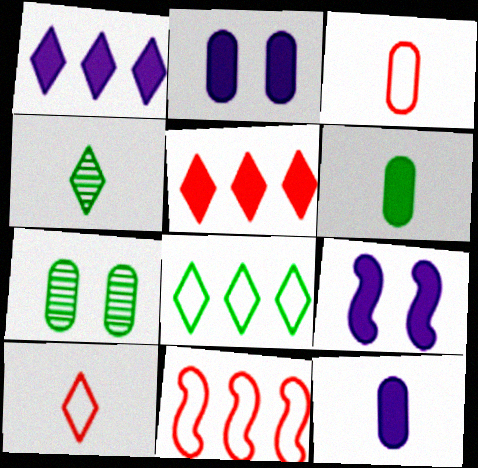[[1, 9, 12], 
[2, 4, 11], 
[5, 6, 9]]